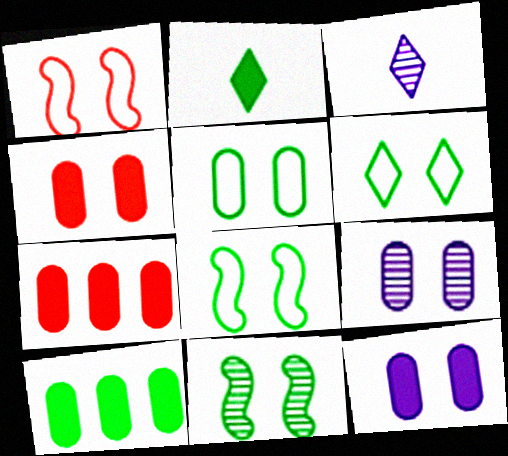[[1, 3, 10], 
[3, 7, 8], 
[4, 5, 9], 
[5, 6, 8]]